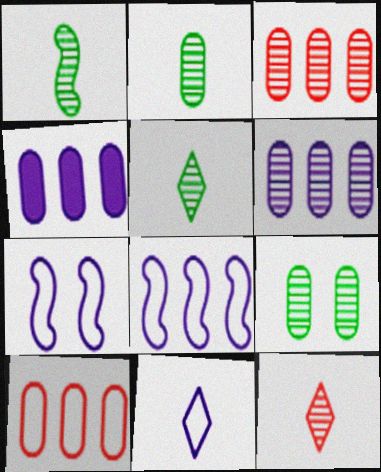[[1, 2, 5]]